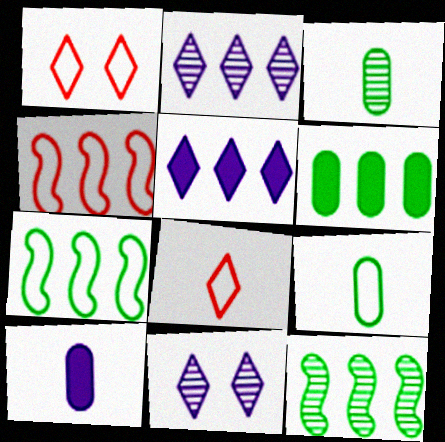[[1, 10, 12], 
[2, 4, 6]]